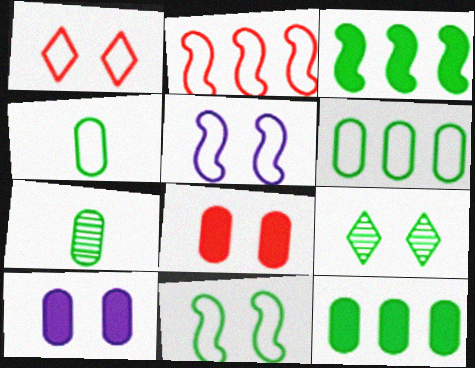[[3, 4, 9], 
[5, 8, 9]]